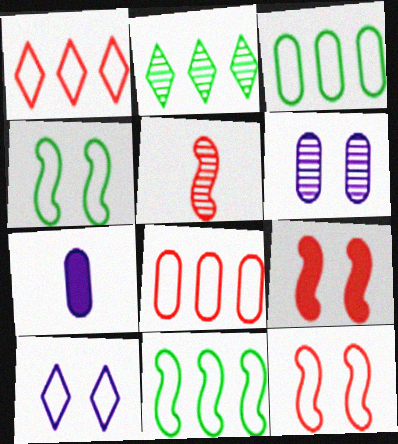[[2, 5, 6], 
[2, 7, 12]]